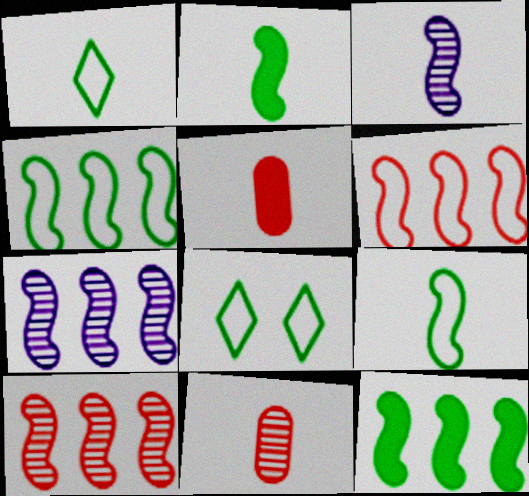[[1, 3, 5], 
[5, 7, 8], 
[6, 7, 12]]